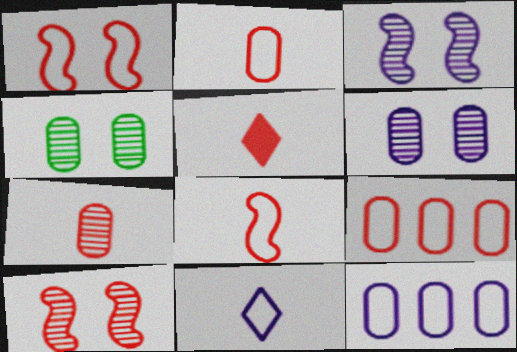[[5, 7, 8], 
[5, 9, 10]]